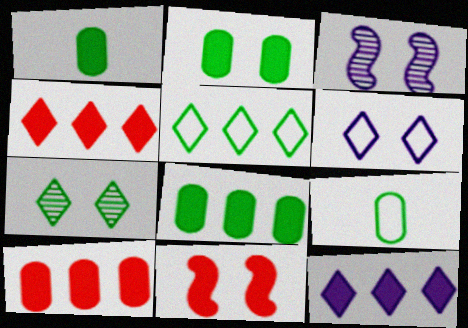[[1, 2, 8], 
[1, 11, 12], 
[3, 4, 9]]